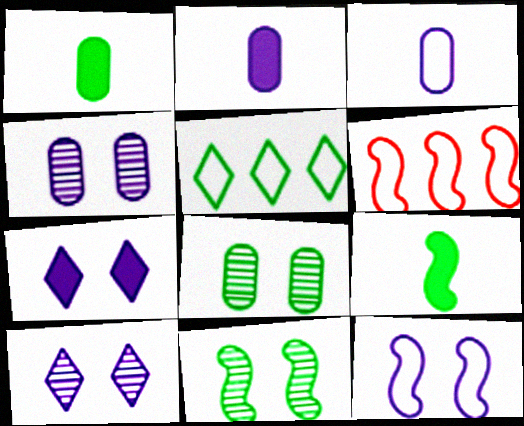[[1, 5, 11], 
[1, 6, 10], 
[4, 7, 12], 
[5, 8, 9]]